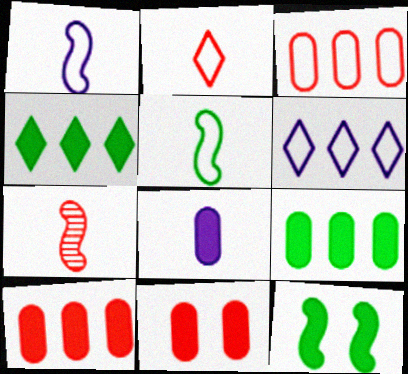[[8, 9, 11]]